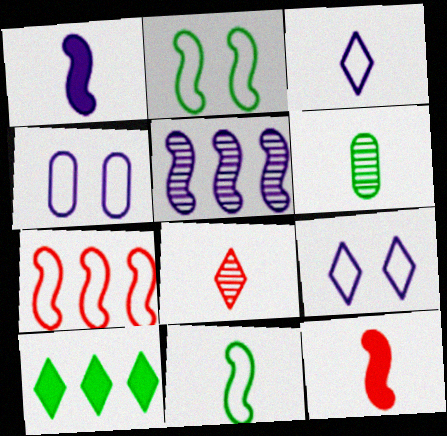[[2, 5, 12], 
[2, 6, 10], 
[3, 6, 12], 
[8, 9, 10]]